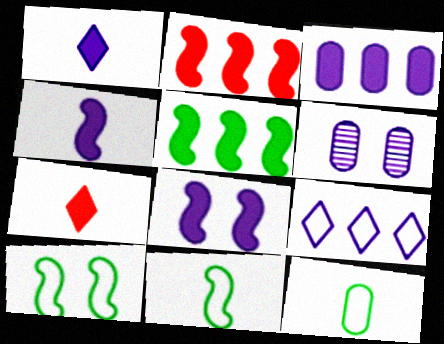[[1, 3, 8], 
[4, 6, 9]]